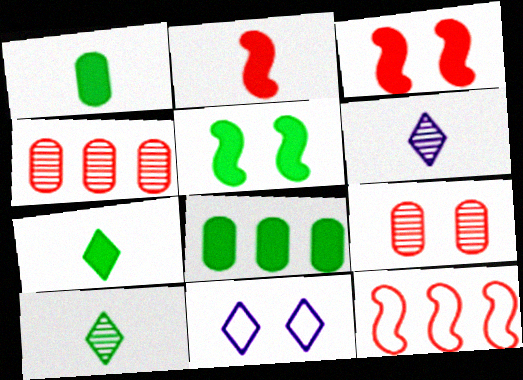[[5, 7, 8], 
[5, 9, 11]]